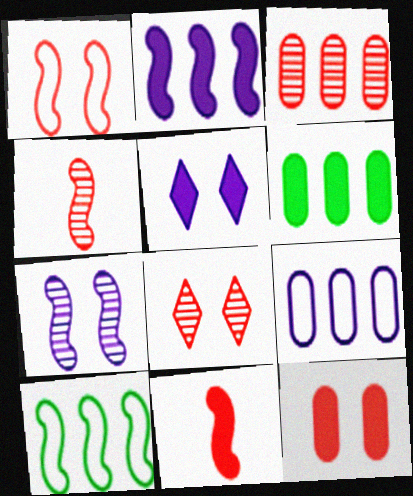[[1, 8, 12], 
[3, 4, 8], 
[3, 6, 9], 
[5, 6, 11], 
[7, 10, 11]]